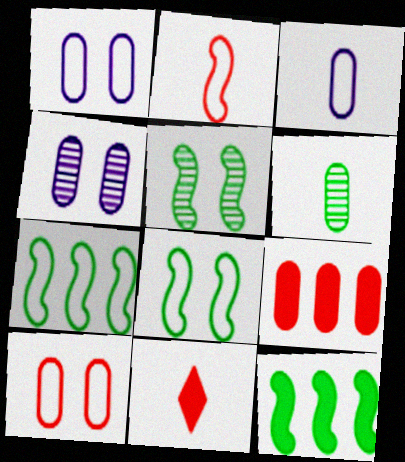[[1, 6, 9], 
[4, 7, 11]]